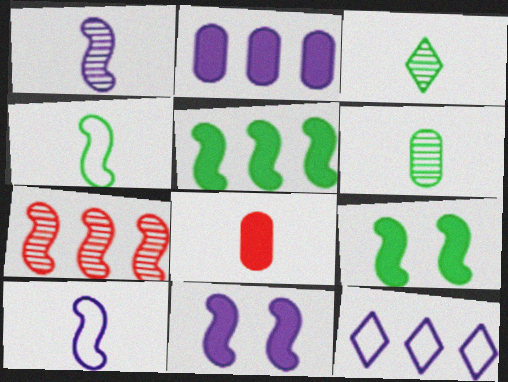[[3, 8, 10], 
[4, 7, 11], 
[7, 9, 10]]